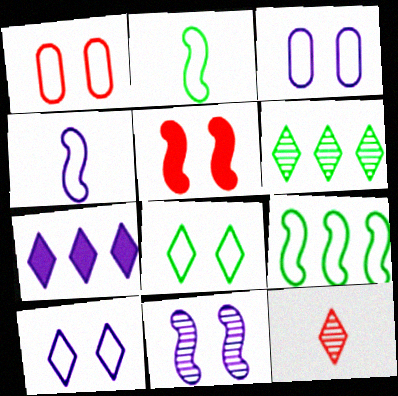[[7, 8, 12]]